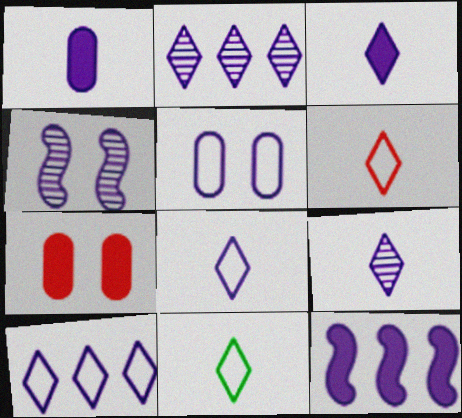[[1, 4, 10], 
[3, 8, 9], 
[5, 9, 12], 
[6, 8, 11]]